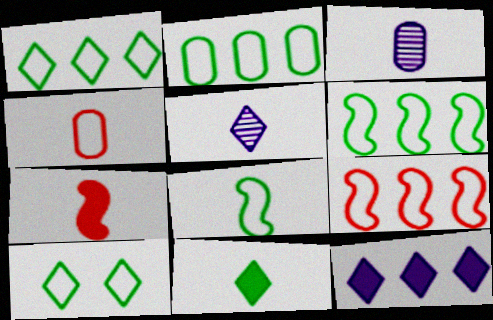[[1, 2, 6], 
[2, 8, 10]]